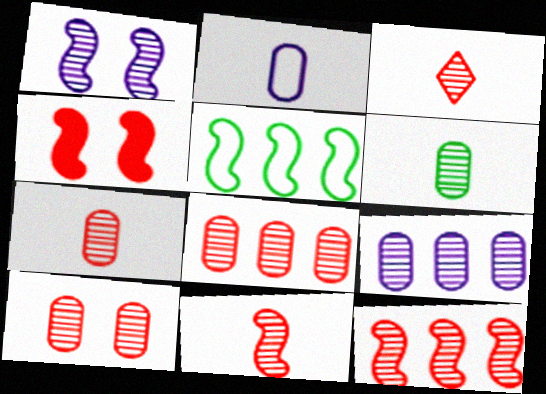[[3, 7, 11], 
[3, 10, 12], 
[6, 9, 10], 
[7, 8, 10]]